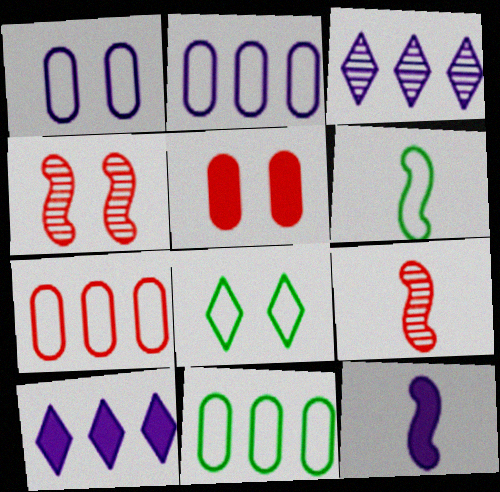[[1, 3, 12], 
[2, 7, 11], 
[3, 5, 6], 
[6, 8, 11], 
[6, 9, 12]]